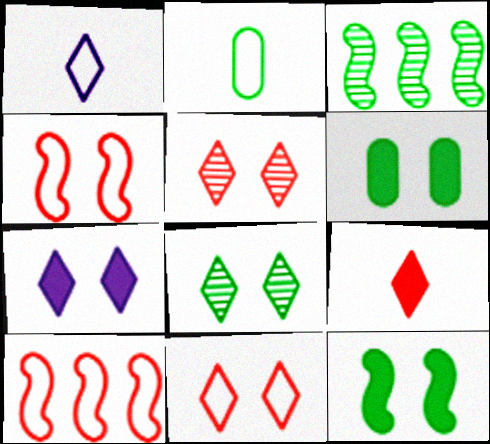[[7, 8, 11]]